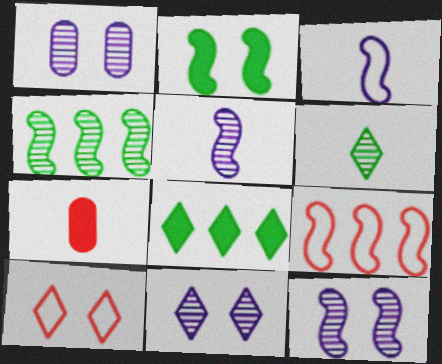[[1, 2, 10], 
[1, 11, 12], 
[2, 5, 9], 
[3, 6, 7]]